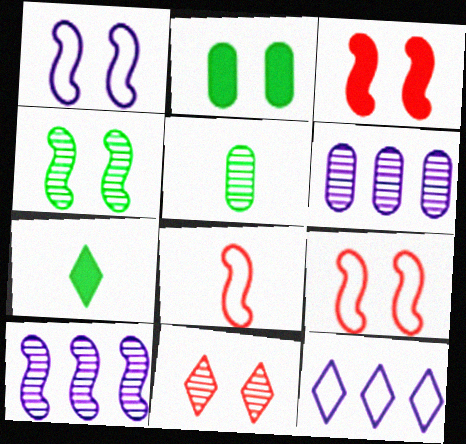[[1, 2, 11], 
[1, 3, 4], 
[3, 5, 12], 
[5, 10, 11], 
[6, 7, 9], 
[7, 11, 12]]